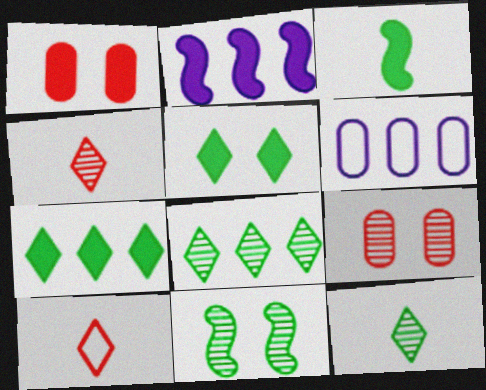[]